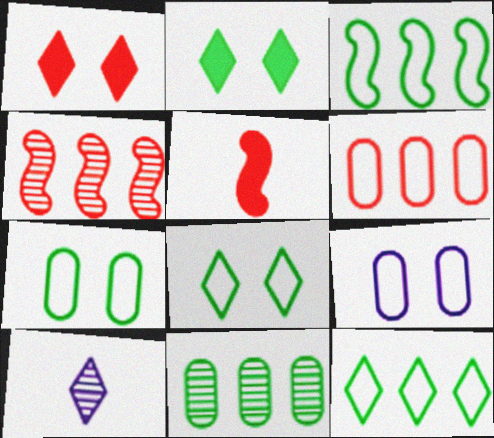[[1, 10, 12]]